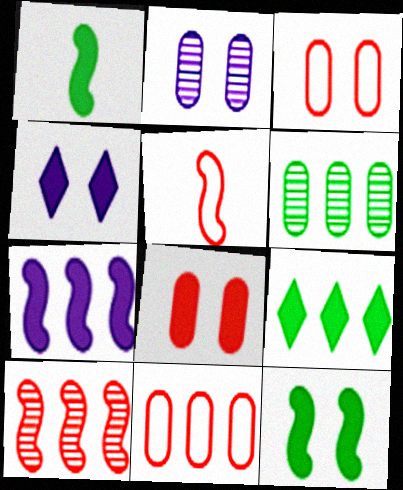[[2, 5, 9], 
[4, 5, 6], 
[4, 8, 12]]